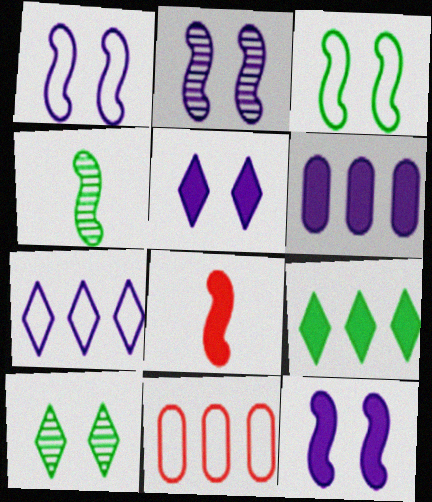[[1, 2, 12], 
[4, 5, 11]]